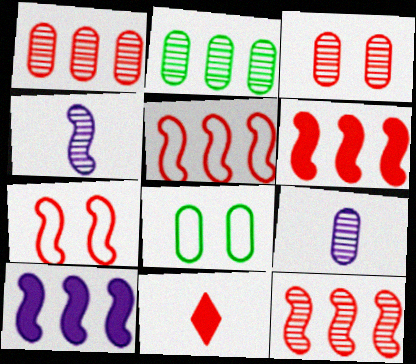[[1, 7, 11], 
[2, 3, 9], 
[3, 5, 11], 
[5, 6, 12]]